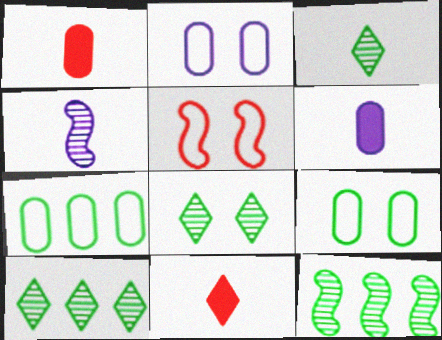[[2, 11, 12], 
[3, 8, 10], 
[5, 6, 10]]